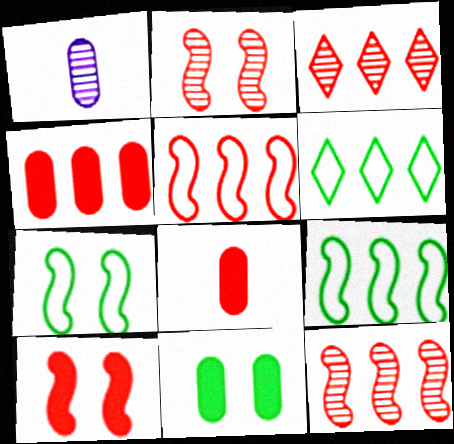[[1, 6, 10], 
[3, 4, 5]]